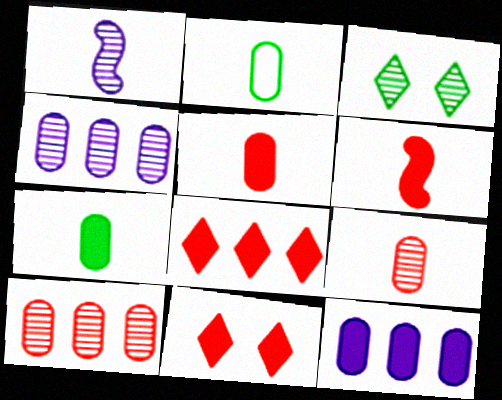[[1, 3, 10]]